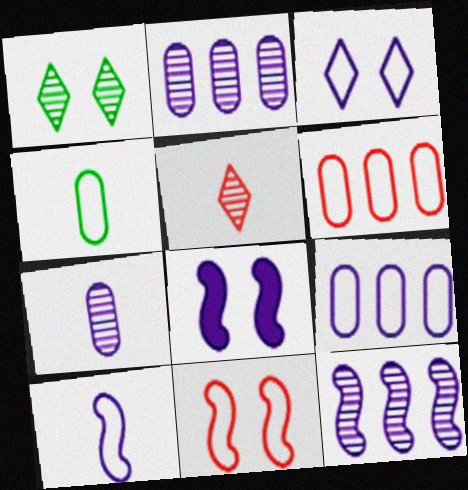[[3, 9, 10], 
[8, 10, 12]]